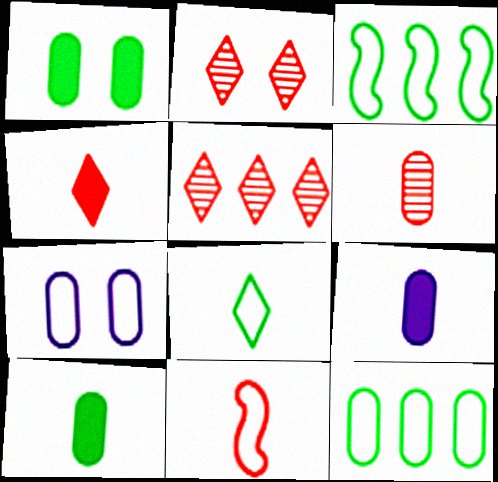[[2, 3, 9], 
[4, 6, 11]]